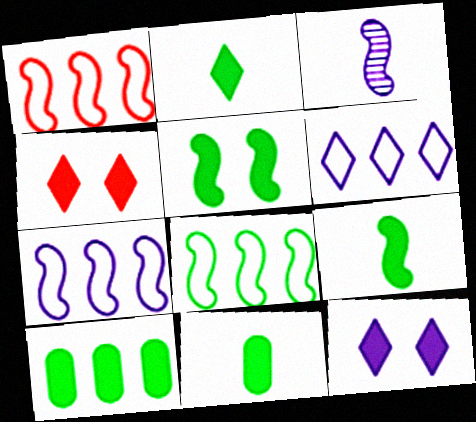[[1, 3, 5], 
[1, 7, 8], 
[2, 5, 10], 
[2, 9, 11]]